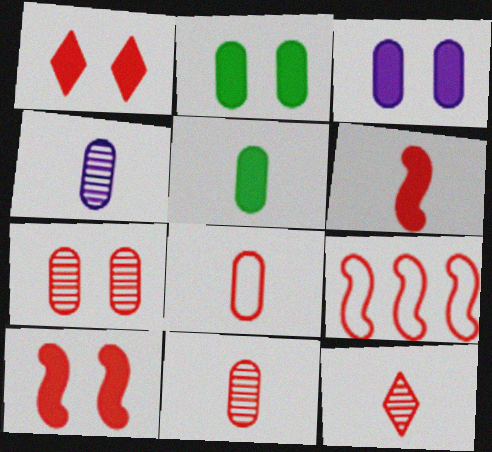[[1, 9, 11], 
[4, 5, 8], 
[6, 8, 12]]